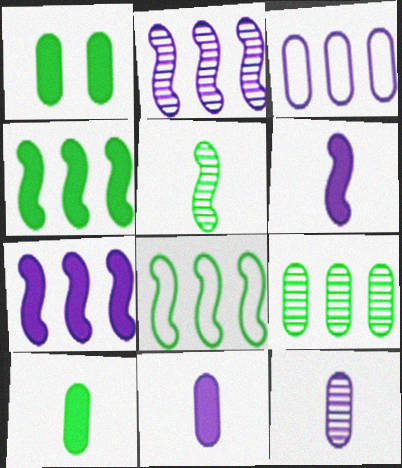[]